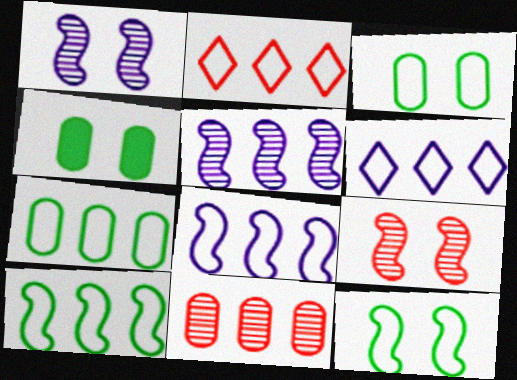[[2, 7, 8]]